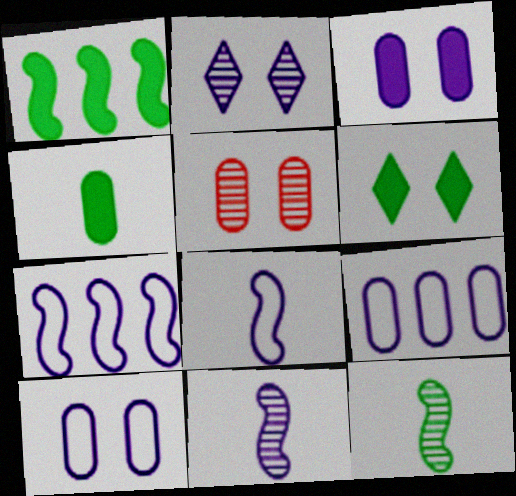[[1, 4, 6], 
[4, 5, 9]]